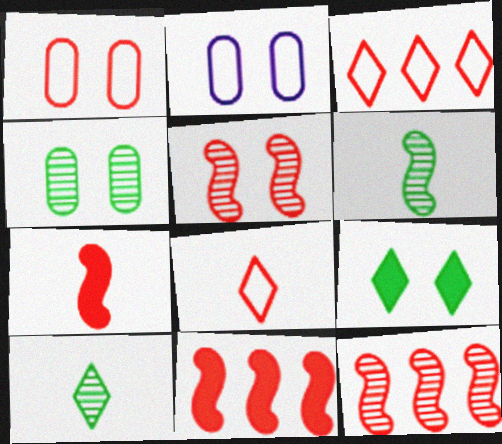[[2, 5, 9], 
[2, 10, 11]]